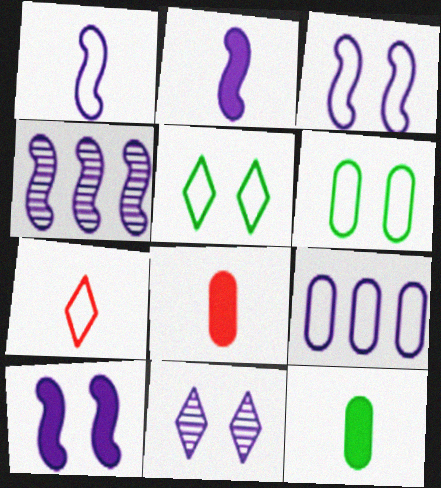[[1, 4, 10], 
[2, 3, 4], 
[2, 9, 11], 
[4, 5, 8]]